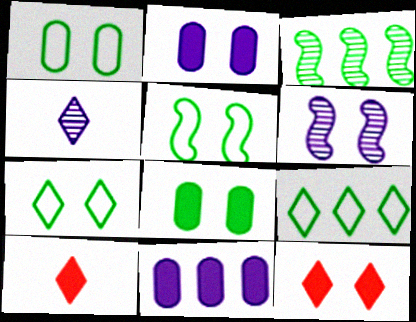[[1, 5, 7], 
[1, 6, 12], 
[4, 9, 12]]